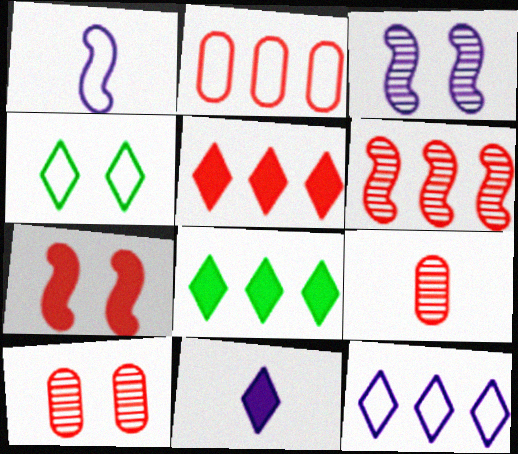[[1, 2, 4], 
[1, 8, 10], 
[2, 5, 6]]